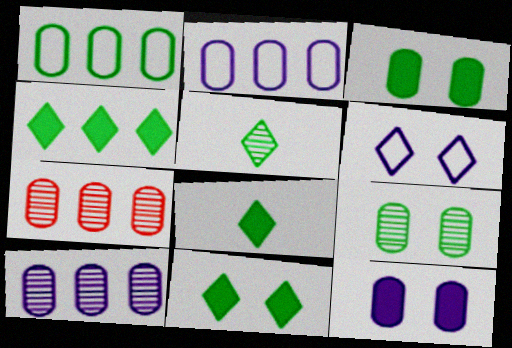[[4, 8, 11]]